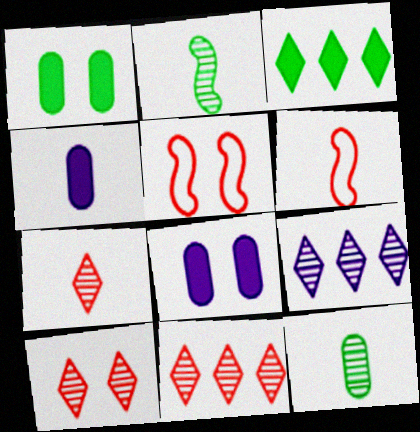[[1, 6, 9], 
[7, 10, 11]]